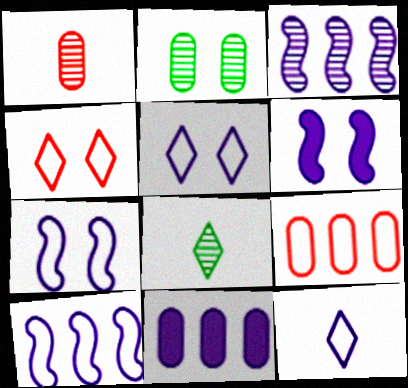[[2, 4, 6], 
[6, 8, 9]]